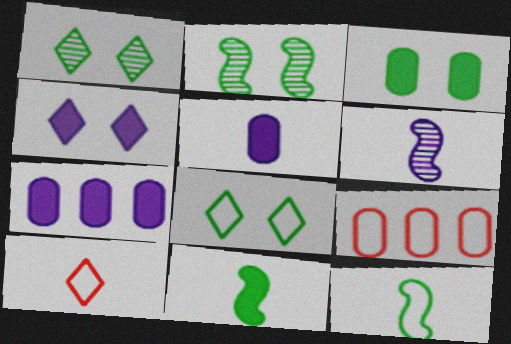[[2, 3, 8], 
[2, 7, 10]]